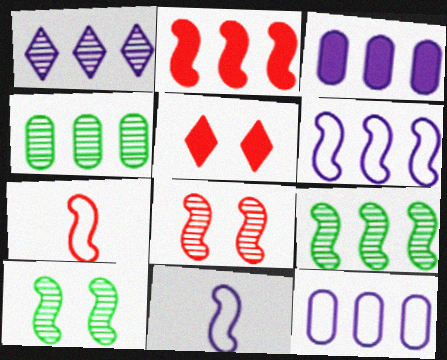[[1, 3, 6], 
[2, 6, 9], 
[2, 7, 8], 
[2, 10, 11], 
[4, 5, 11]]